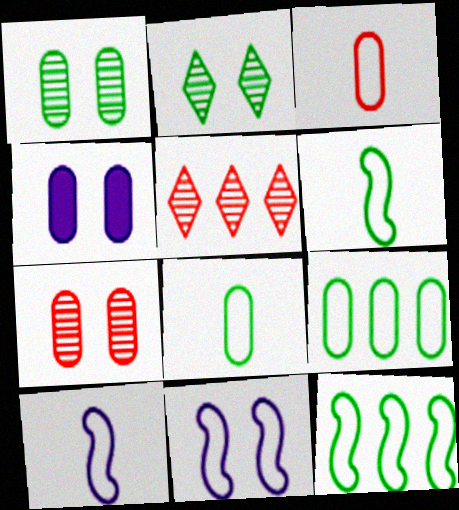[[4, 5, 6]]